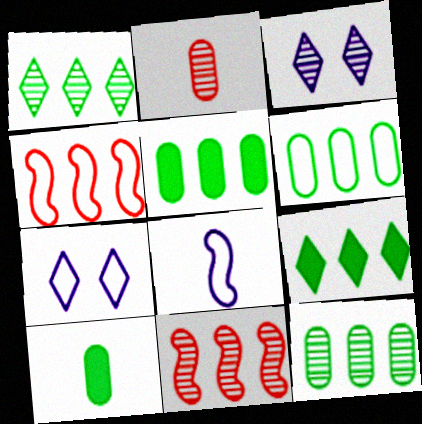[[3, 4, 10], 
[5, 6, 12], 
[7, 10, 11]]